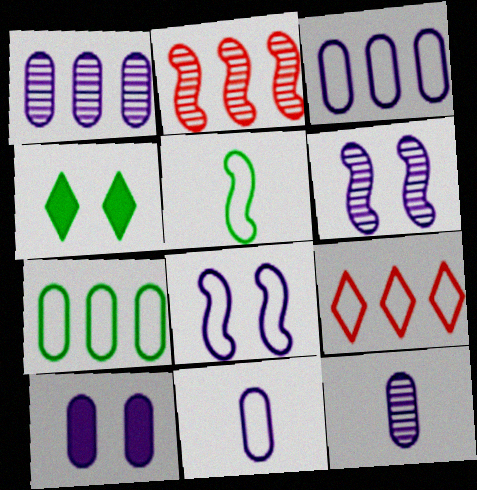[[1, 10, 11], 
[2, 4, 11], 
[3, 10, 12]]